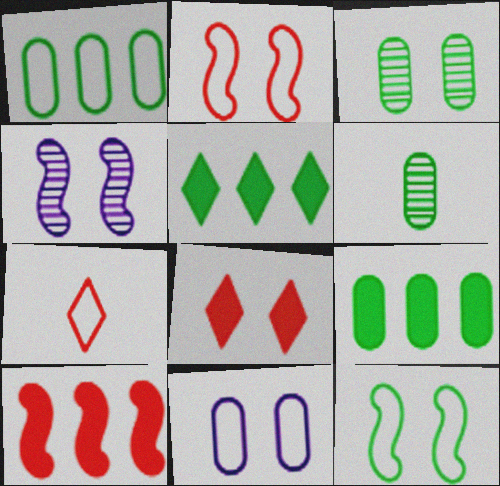[[4, 7, 9], 
[5, 6, 12]]